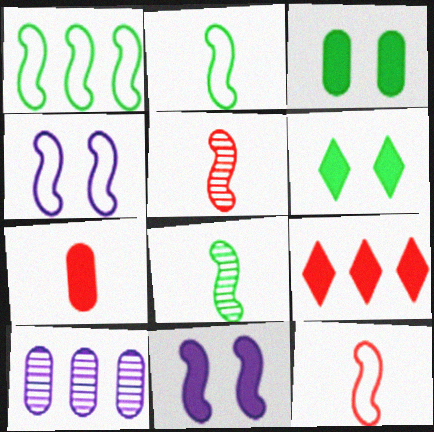[[1, 4, 12], 
[1, 5, 11], 
[1, 9, 10], 
[6, 10, 12]]